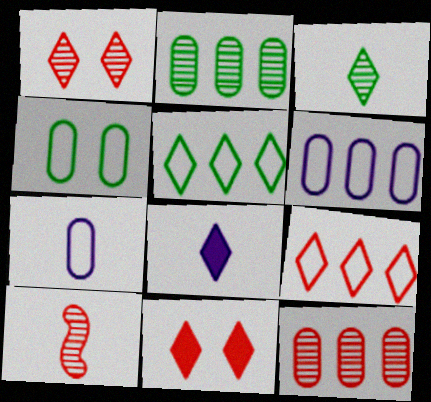[[1, 5, 8], 
[1, 10, 12]]